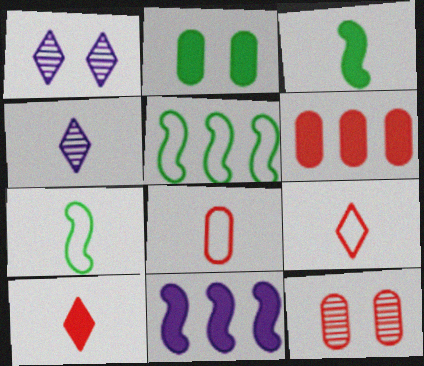[[1, 6, 7], 
[2, 10, 11], 
[3, 4, 8], 
[6, 8, 12]]